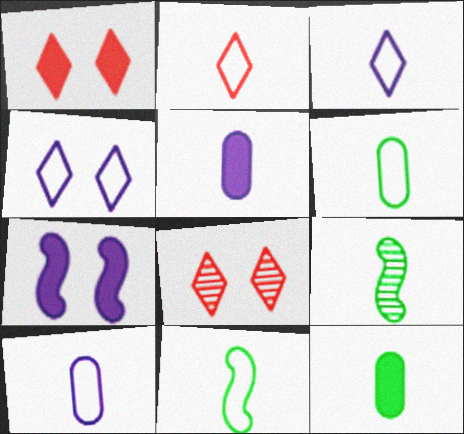[[2, 5, 9], 
[2, 10, 11]]